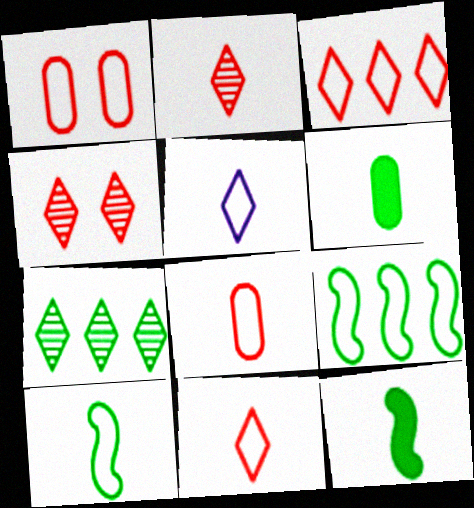[[1, 5, 9], 
[5, 8, 10]]